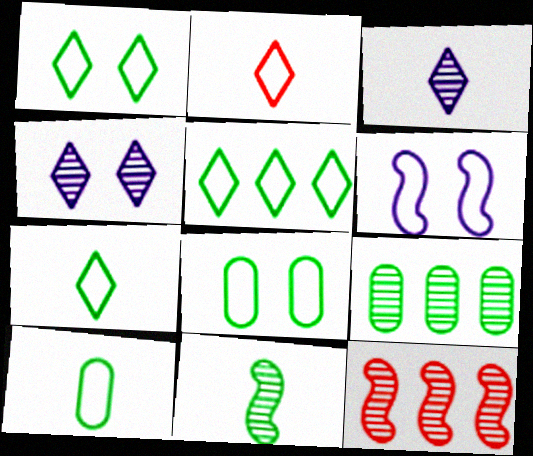[[1, 5, 7]]